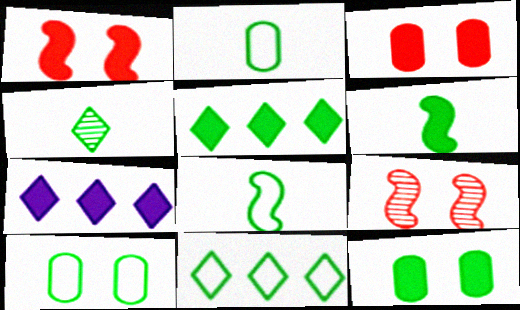[[2, 4, 6], 
[2, 7, 9], 
[3, 6, 7], 
[5, 6, 12], 
[8, 10, 11]]